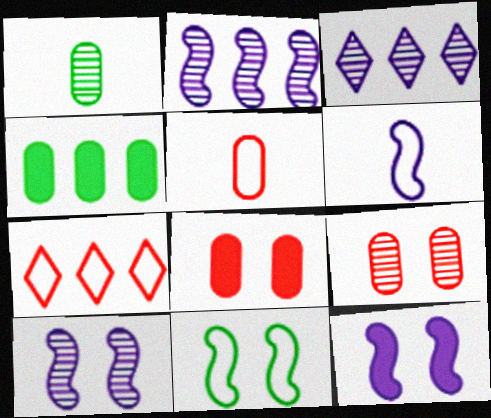[[1, 7, 12], 
[2, 4, 7], 
[2, 6, 12]]